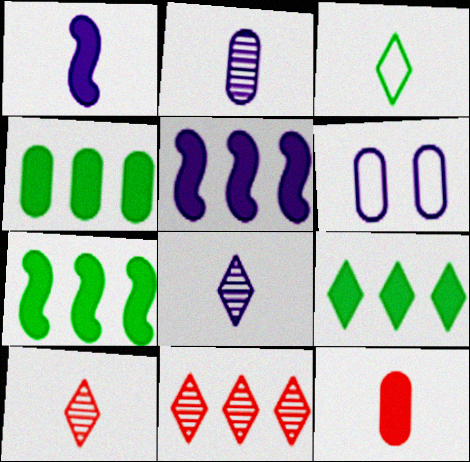[[4, 7, 9], 
[5, 6, 8], 
[6, 7, 10]]